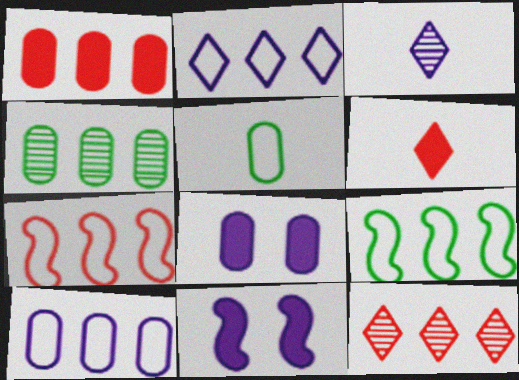[[1, 4, 10], 
[1, 7, 12], 
[3, 10, 11], 
[5, 11, 12]]